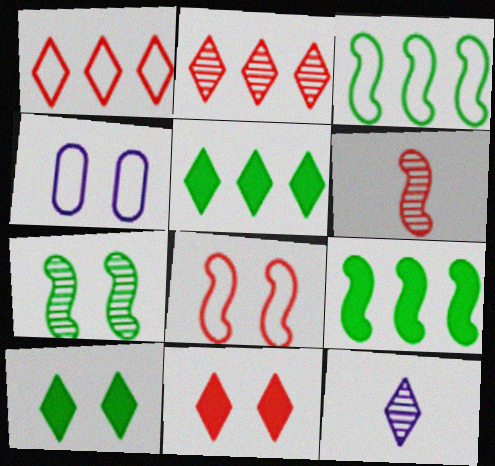[[1, 10, 12], 
[4, 5, 6], 
[4, 7, 11]]